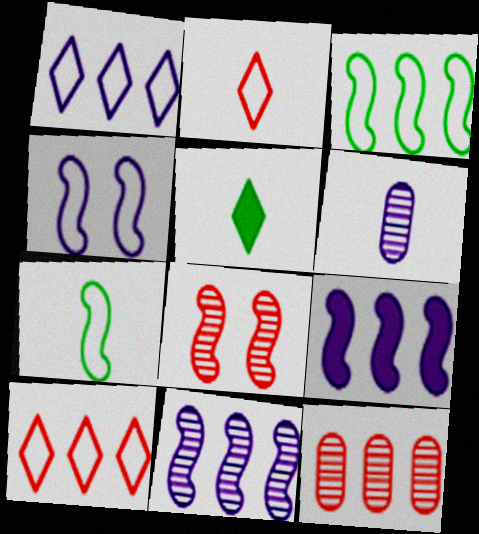[[4, 5, 12], 
[7, 8, 9]]